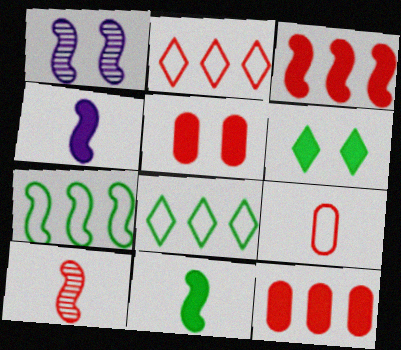[[2, 5, 10], 
[4, 6, 12]]